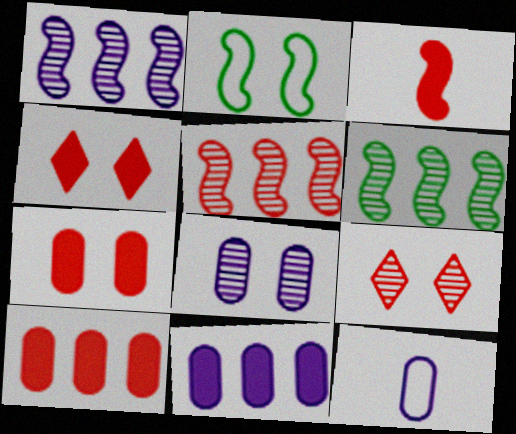[[1, 2, 3], 
[1, 5, 6], 
[2, 4, 8], 
[3, 4, 10], 
[4, 6, 12], 
[8, 11, 12]]